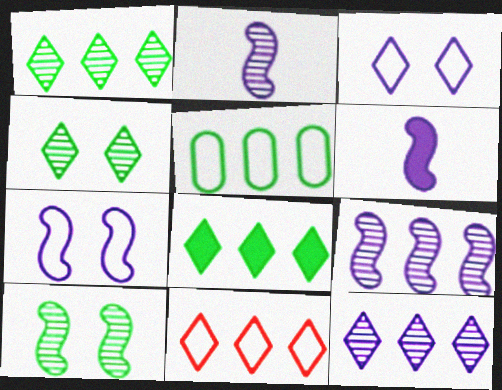[[6, 7, 9], 
[8, 11, 12]]